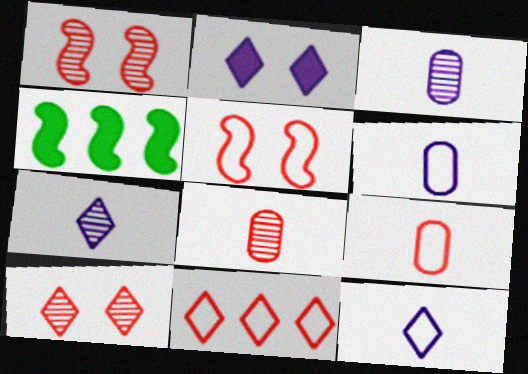[[4, 6, 10], 
[5, 9, 11]]